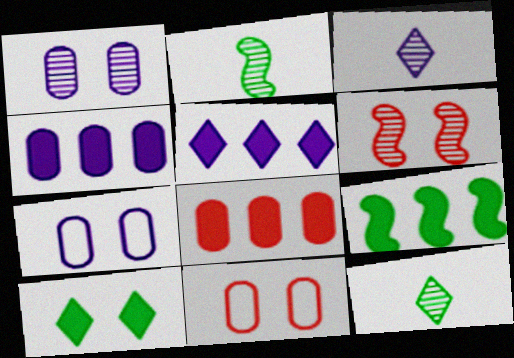[[2, 5, 11], 
[3, 9, 11], 
[5, 8, 9], 
[6, 7, 10]]